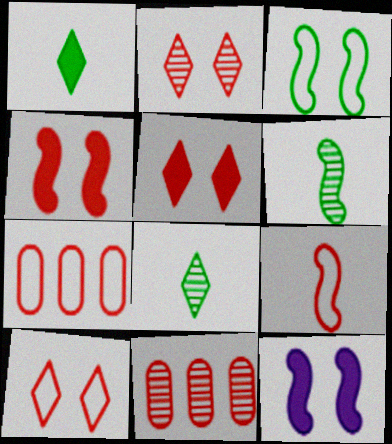[[2, 5, 10], 
[5, 9, 11], 
[7, 8, 12], 
[7, 9, 10]]